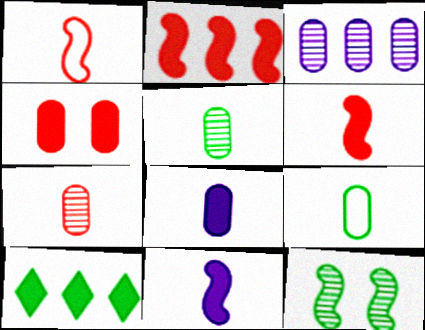[[3, 4, 9], 
[4, 10, 11], 
[7, 8, 9], 
[9, 10, 12]]